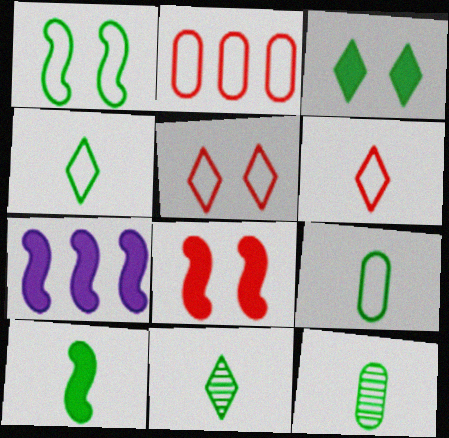[[4, 10, 12], 
[5, 7, 12], 
[7, 8, 10], 
[9, 10, 11]]